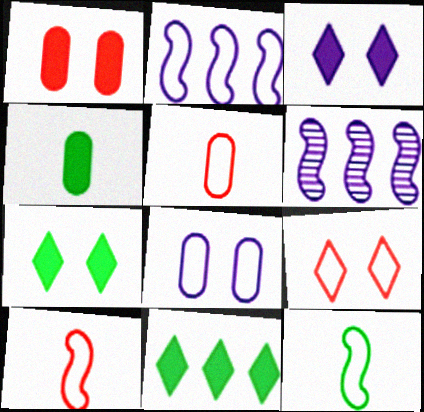[[4, 6, 9], 
[5, 6, 7]]